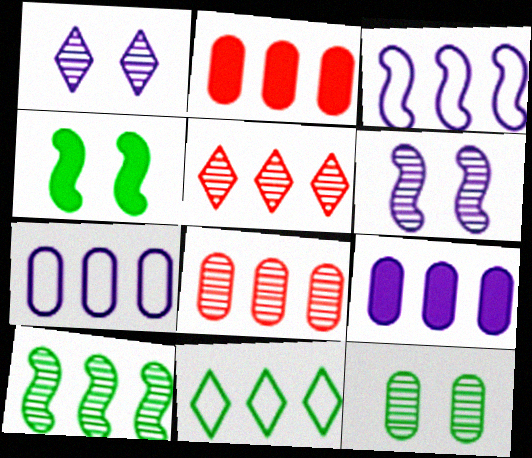[]